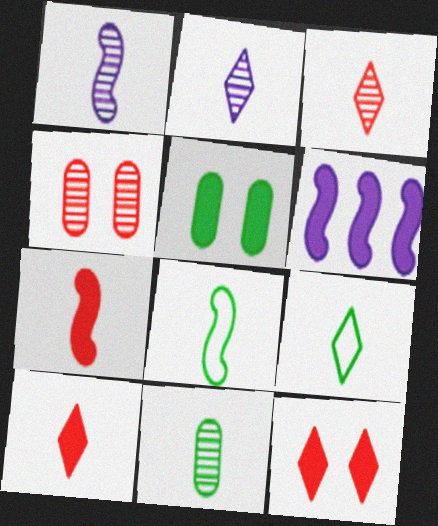[[1, 3, 11], 
[1, 7, 8], 
[2, 9, 10], 
[4, 6, 9], 
[5, 6, 10]]